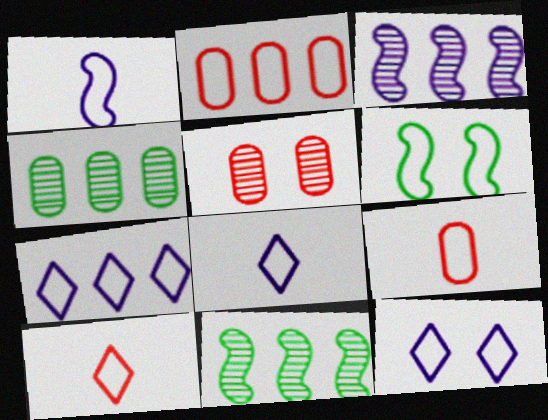[[2, 6, 8], 
[6, 7, 9], 
[7, 8, 12]]